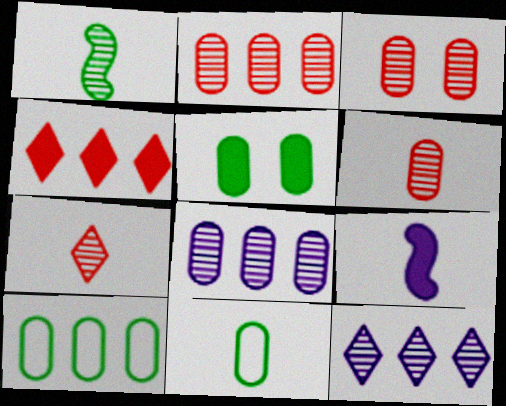[[1, 3, 12], 
[2, 3, 6], 
[4, 5, 9], 
[7, 9, 11]]